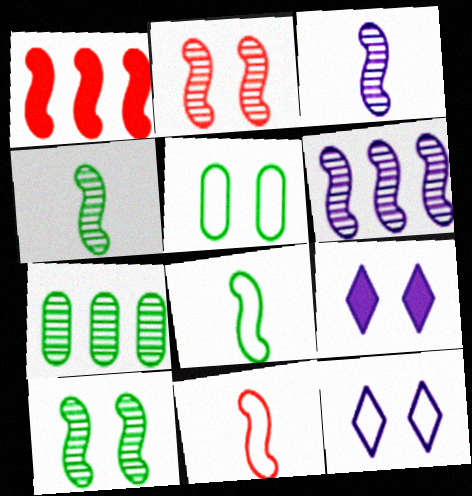[[1, 2, 11], 
[2, 4, 6], 
[2, 5, 9], 
[7, 9, 11]]